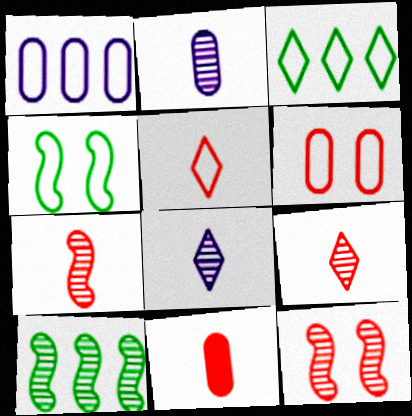[[1, 4, 5], 
[5, 7, 11]]